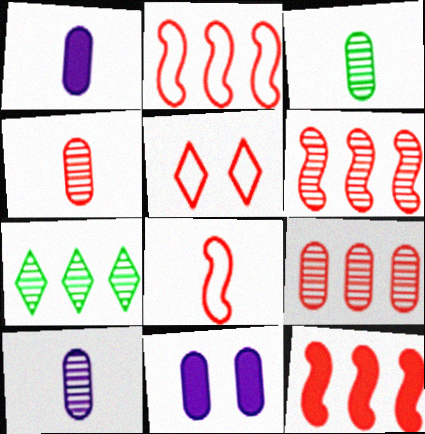[[2, 6, 12], 
[3, 4, 10], 
[4, 5, 12], 
[7, 8, 11]]